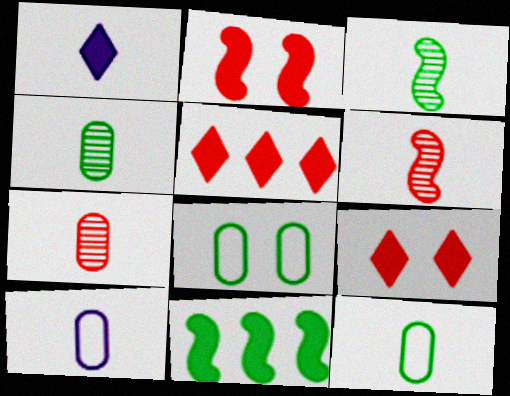[[1, 6, 12]]